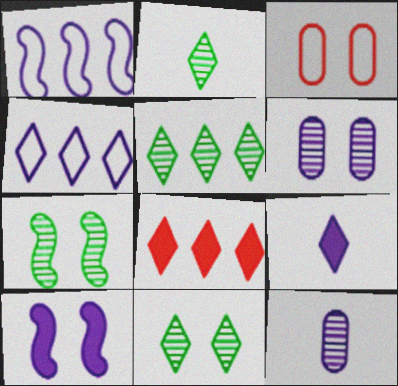[[1, 6, 9], 
[2, 5, 11], 
[3, 10, 11], 
[4, 5, 8], 
[4, 10, 12]]